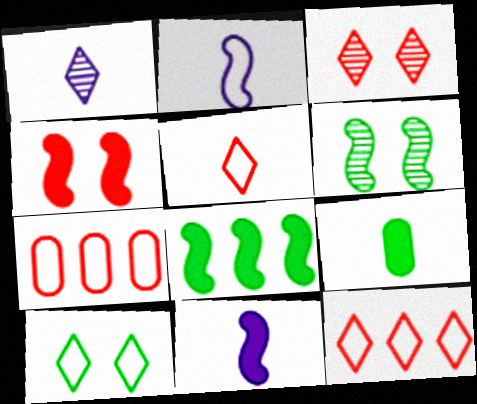[[2, 7, 10], 
[4, 8, 11]]